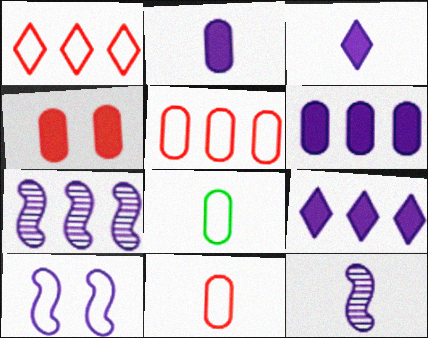[[1, 8, 10]]